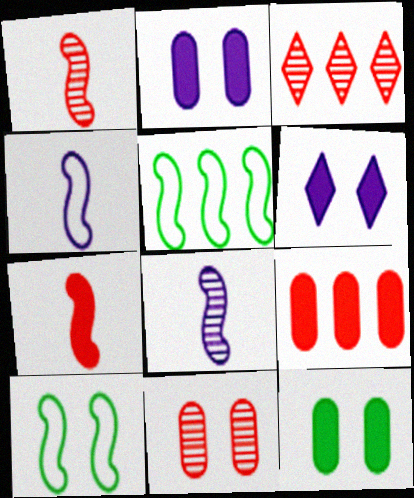[[1, 3, 11], 
[3, 4, 12], 
[6, 10, 11]]